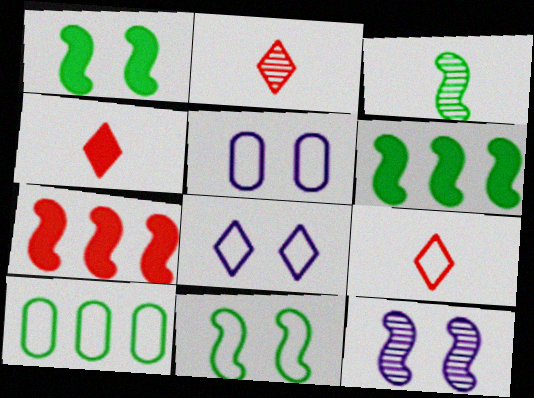[[2, 4, 9], 
[2, 5, 6], 
[3, 6, 11], 
[4, 10, 12]]